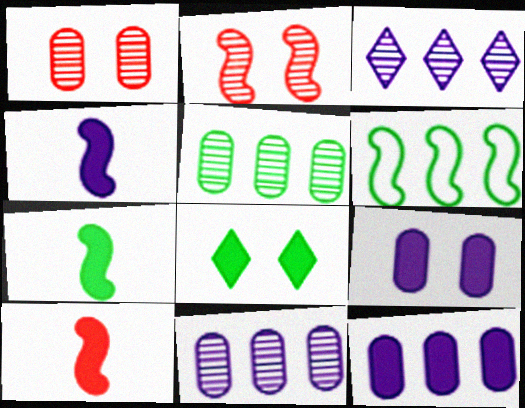[[2, 4, 6], 
[4, 7, 10], 
[8, 10, 12]]